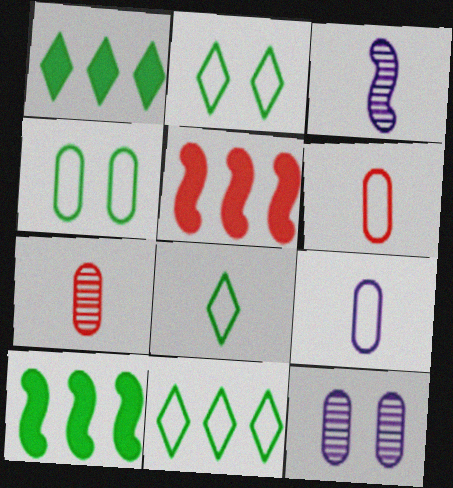[[2, 8, 11], 
[5, 8, 12]]